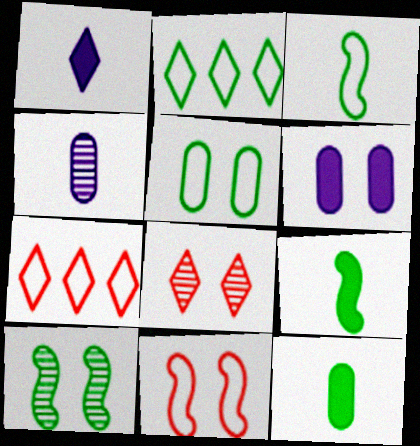[[1, 2, 8], 
[2, 3, 5], 
[2, 10, 12]]